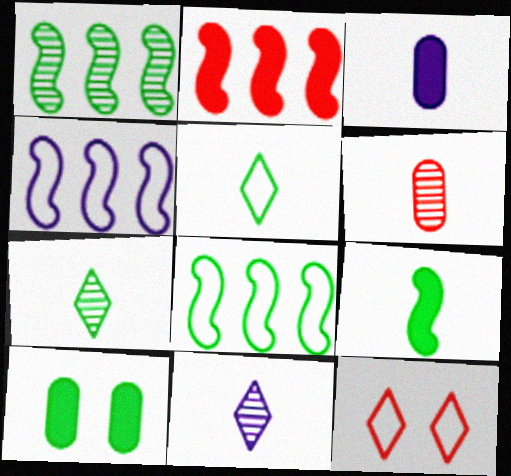[[1, 2, 4], 
[1, 3, 12], 
[1, 5, 10], 
[2, 6, 12], 
[7, 8, 10]]